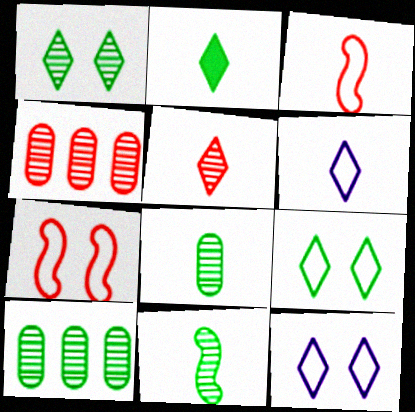[[1, 10, 11], 
[2, 5, 6]]